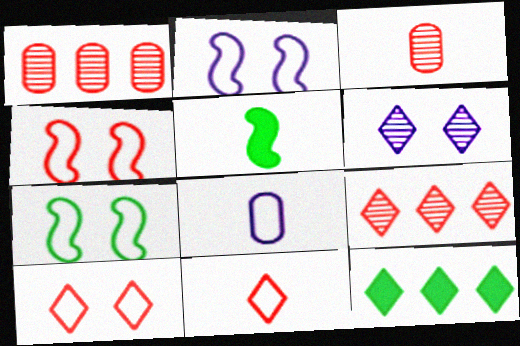[[2, 3, 12], 
[2, 4, 7], 
[6, 11, 12]]